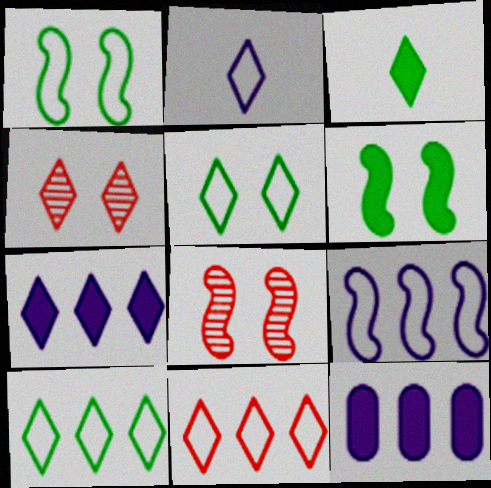[[2, 5, 11]]